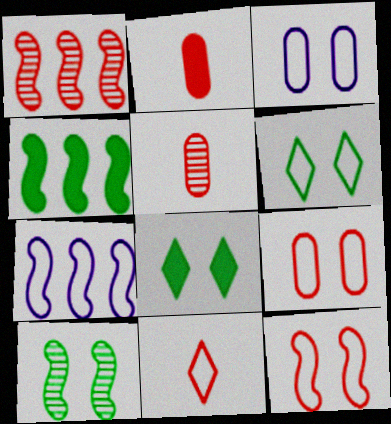[[1, 4, 7], 
[3, 6, 12], 
[5, 7, 8]]